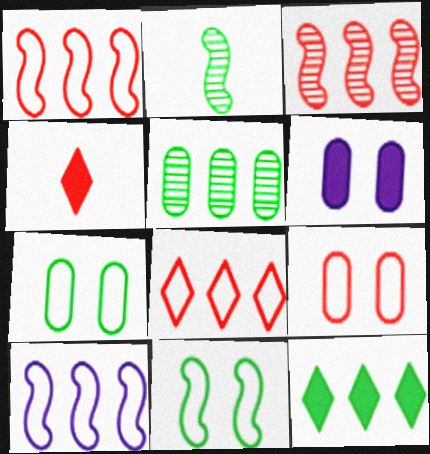[[2, 6, 8], 
[2, 7, 12], 
[3, 4, 9]]